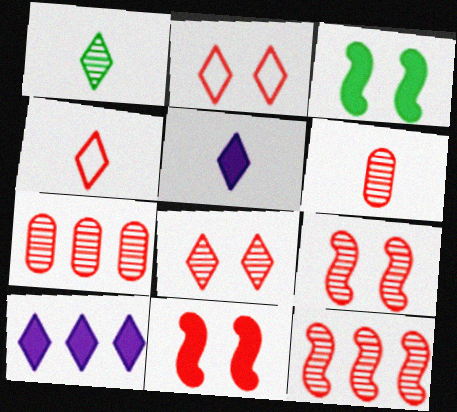[[1, 2, 10], 
[1, 4, 5], 
[4, 7, 11], 
[6, 8, 12]]